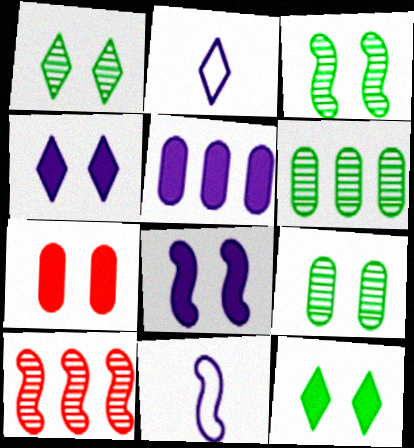[[1, 3, 9], 
[7, 8, 12]]